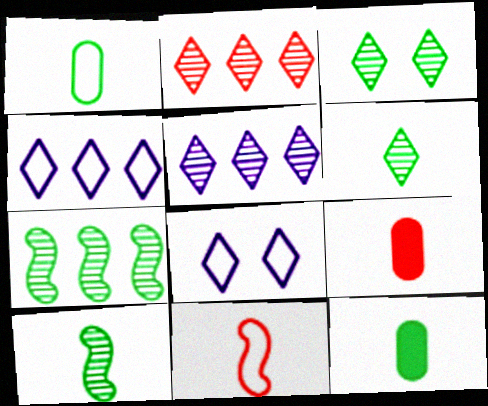[[7, 8, 9]]